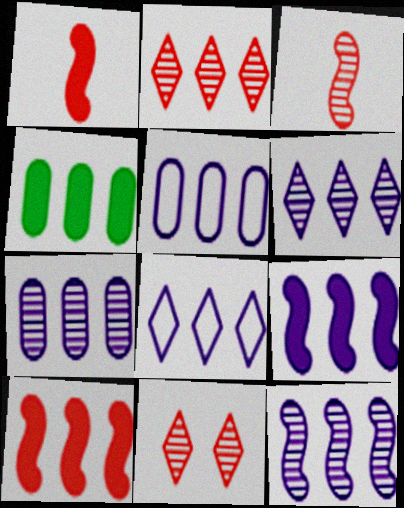[[5, 6, 9], 
[6, 7, 12], 
[7, 8, 9]]